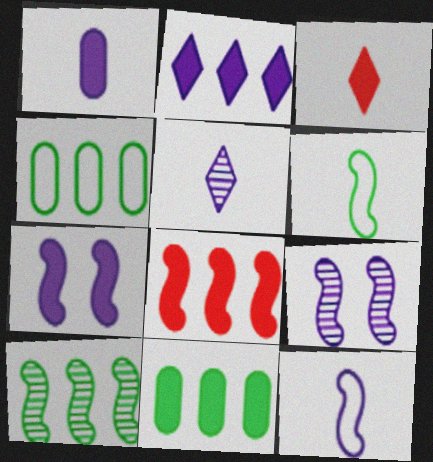[[1, 2, 7], 
[1, 5, 12], 
[2, 8, 11], 
[3, 4, 9], 
[3, 7, 11], 
[6, 8, 9]]